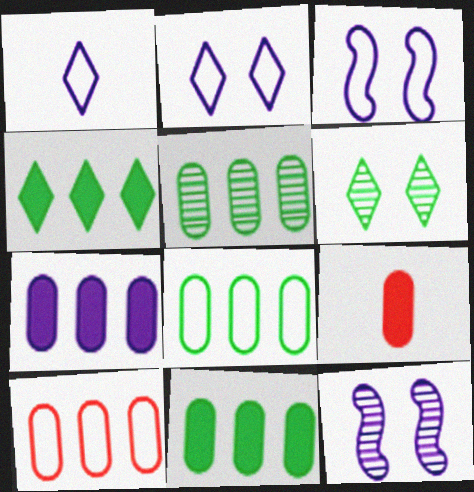[[1, 7, 12], 
[5, 7, 10], 
[5, 8, 11]]